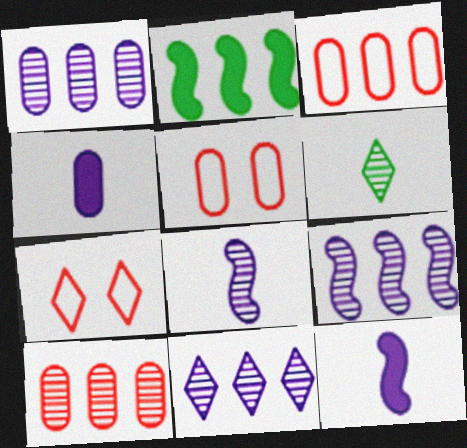[[1, 9, 11], 
[2, 3, 11]]